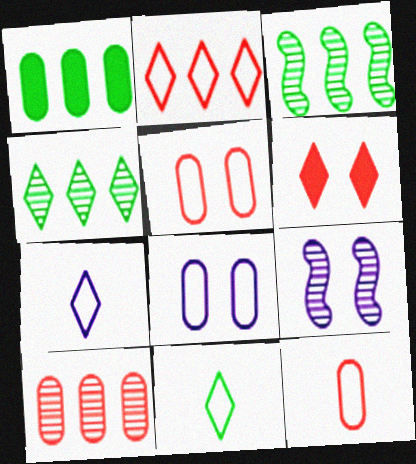[[4, 6, 7]]